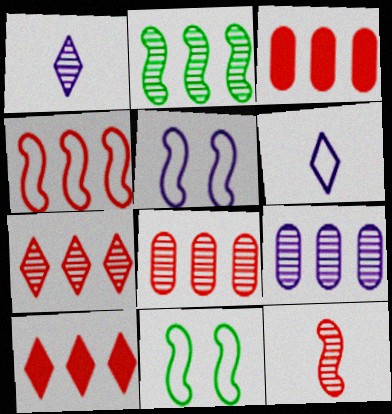[[1, 3, 11], 
[2, 7, 9], 
[3, 4, 7], 
[4, 8, 10]]